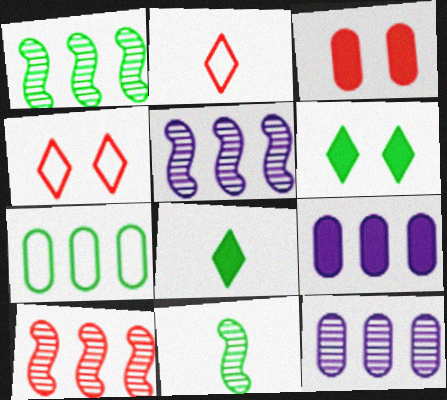[[1, 5, 10], 
[2, 3, 10], 
[4, 9, 11], 
[6, 7, 11]]